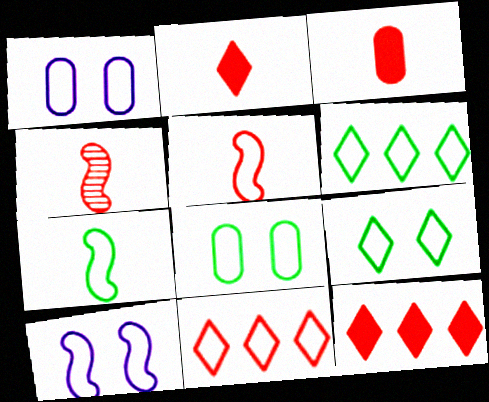[[1, 5, 6], 
[1, 7, 11], 
[6, 7, 8]]